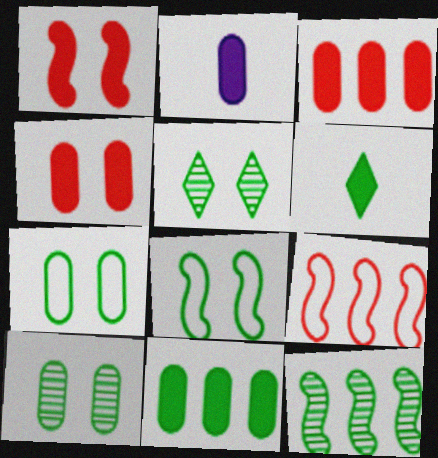[[2, 4, 11], 
[2, 5, 9], 
[6, 7, 12]]